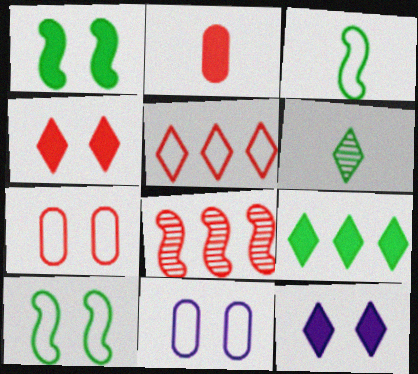[[3, 5, 11], 
[5, 6, 12]]